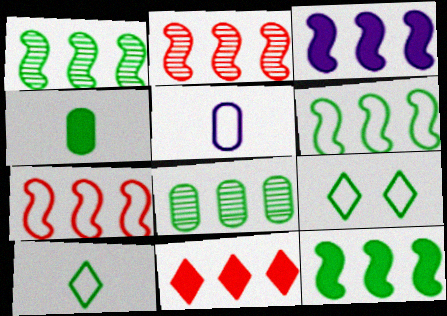[[1, 3, 7], 
[1, 4, 9], 
[1, 6, 12], 
[2, 3, 6], 
[5, 7, 9]]